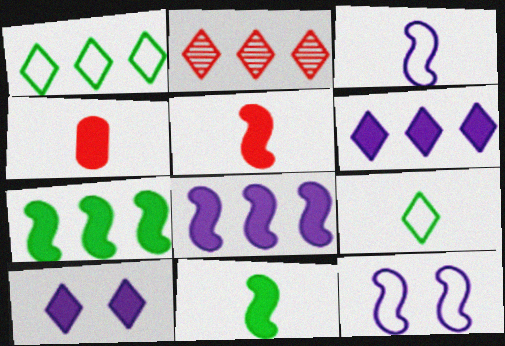[[1, 2, 6], 
[2, 9, 10], 
[4, 7, 10]]